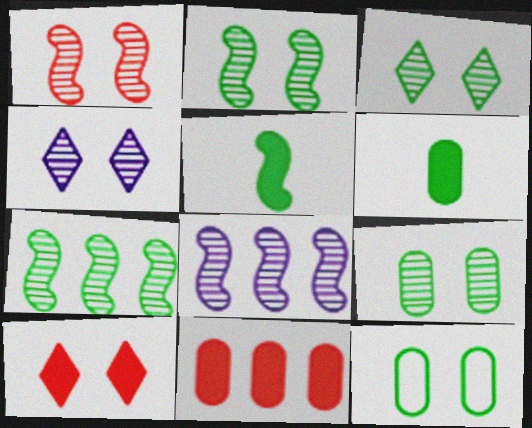[[1, 4, 9], 
[2, 3, 9]]